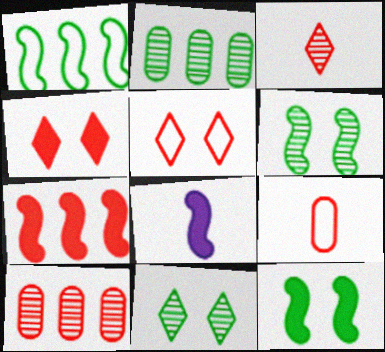[[2, 5, 8], 
[7, 8, 12]]